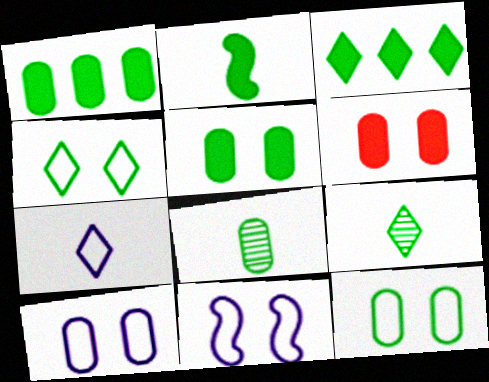[[1, 8, 12], 
[2, 3, 5], 
[3, 4, 9]]